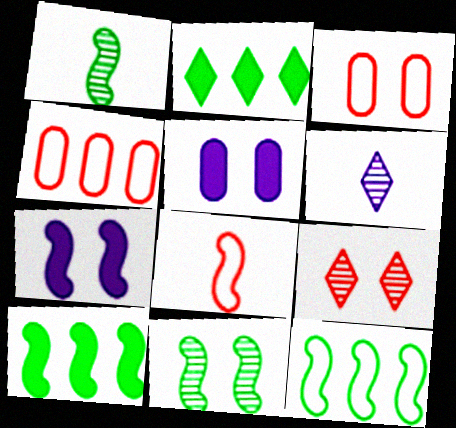[[3, 6, 10]]